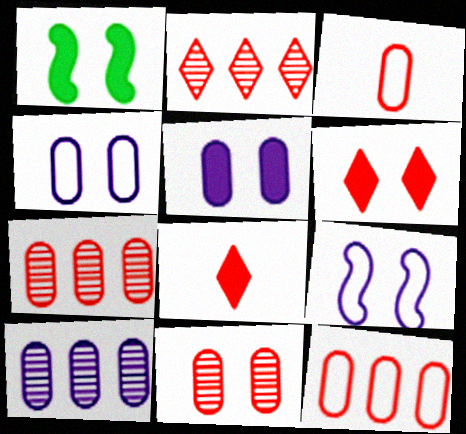[[1, 5, 6]]